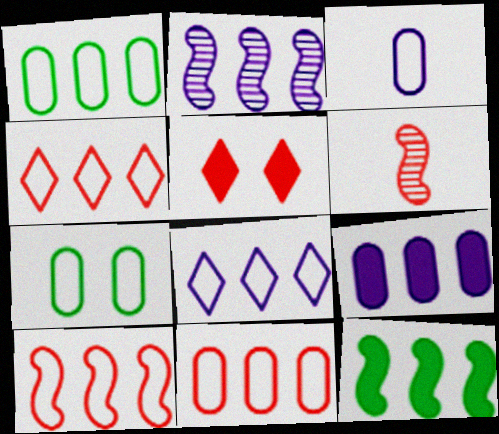[[1, 8, 10], 
[2, 8, 9], 
[2, 10, 12], 
[3, 7, 11], 
[4, 10, 11], 
[5, 6, 11]]